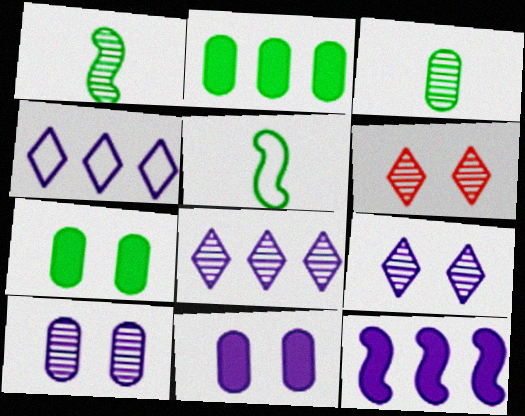[]